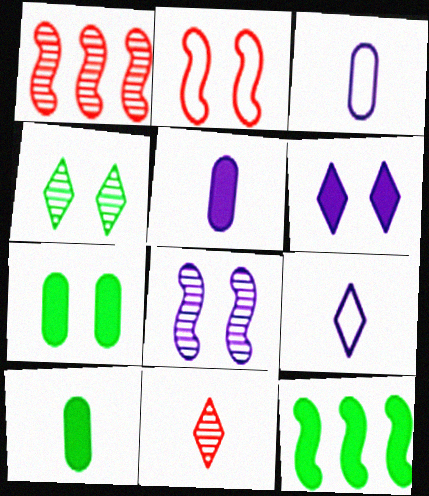[[1, 7, 9]]